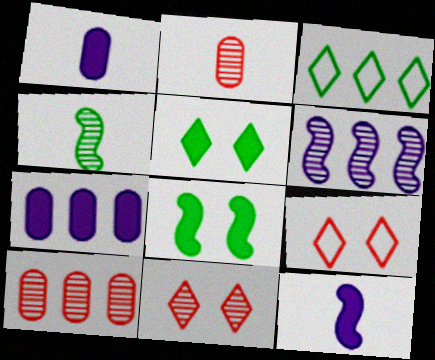[[4, 7, 9]]